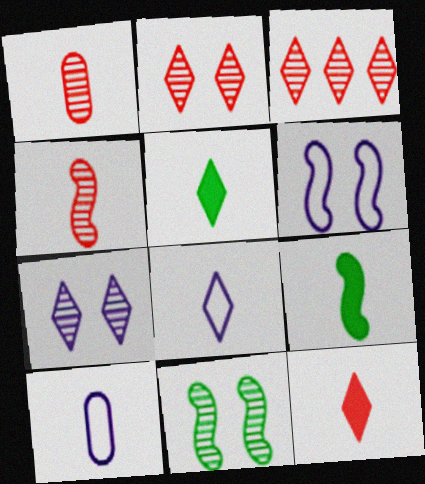[[1, 8, 9], 
[4, 5, 10]]